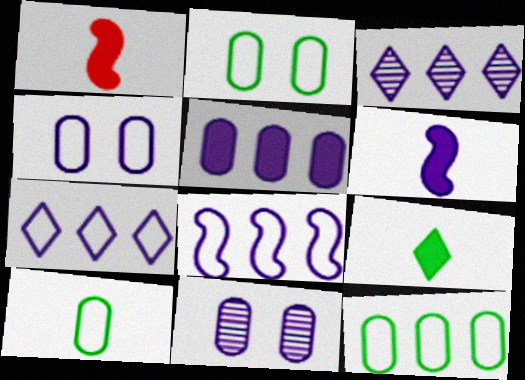[[1, 2, 3], 
[2, 10, 12], 
[3, 4, 6], 
[3, 5, 8], 
[6, 7, 11]]